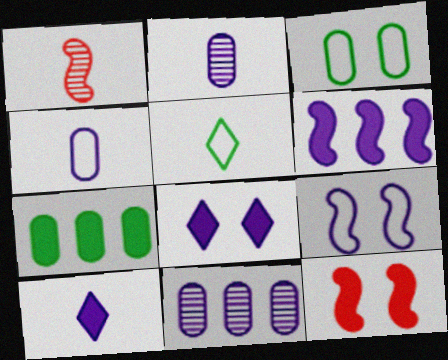[[5, 11, 12], 
[7, 10, 12], 
[9, 10, 11]]